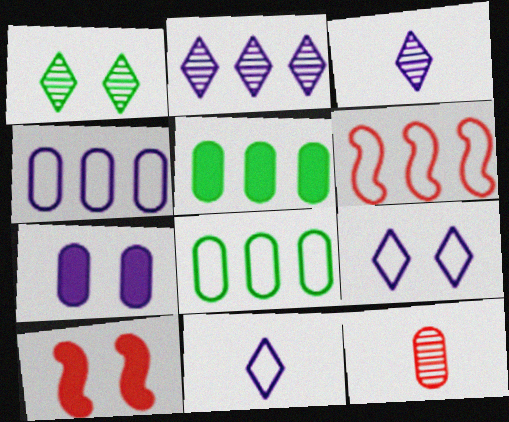[[2, 5, 6], 
[3, 8, 10], 
[7, 8, 12]]